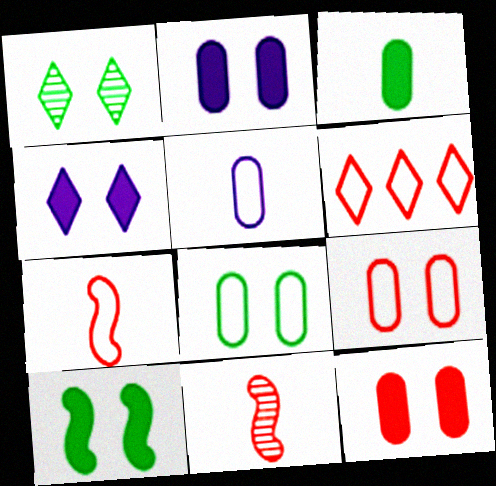[[1, 8, 10], 
[4, 10, 12], 
[6, 7, 9], 
[6, 11, 12]]